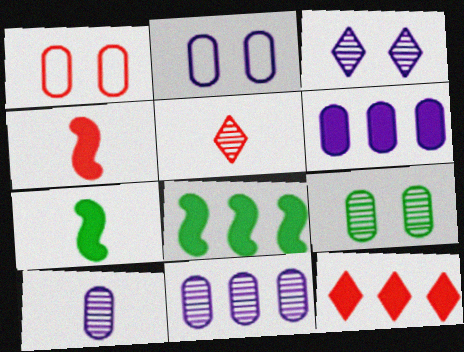[[2, 5, 8], 
[2, 6, 10], 
[6, 8, 12]]